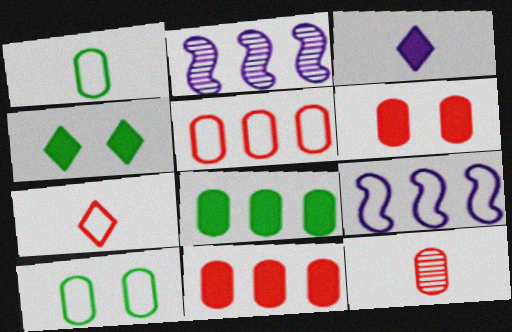[[4, 9, 12], 
[5, 6, 12], 
[7, 9, 10]]